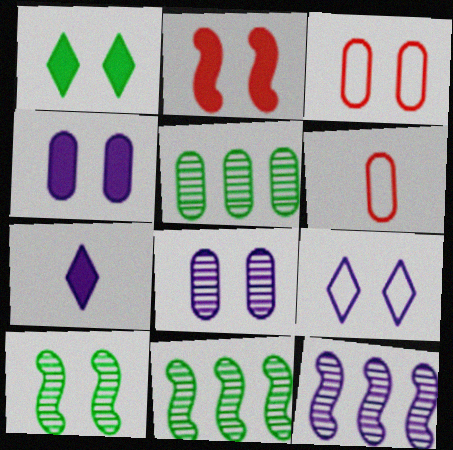[[1, 2, 4], 
[1, 6, 12], 
[3, 7, 11], 
[4, 5, 6]]